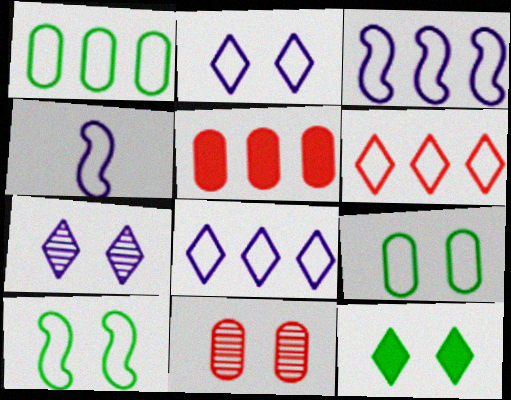[[1, 3, 6], 
[4, 6, 9]]